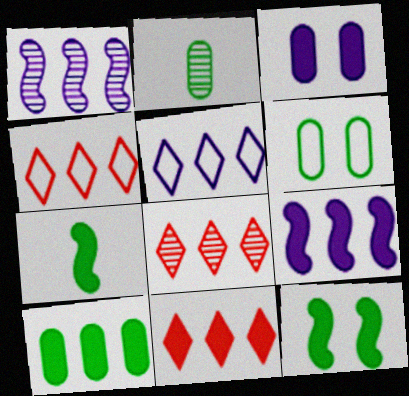[[1, 4, 10], 
[2, 6, 10], 
[3, 7, 11], 
[4, 8, 11], 
[9, 10, 11]]